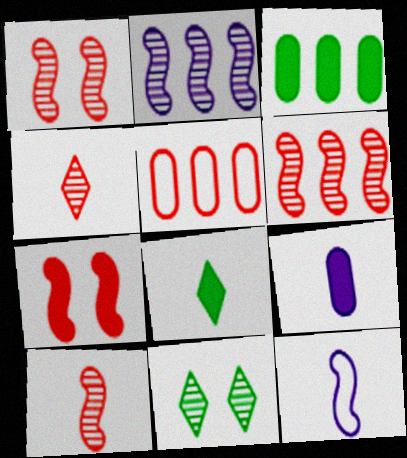[[1, 6, 10], 
[4, 5, 7]]